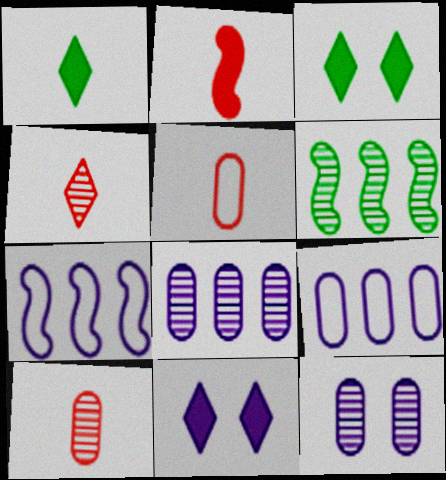[[2, 4, 5], 
[3, 7, 10], 
[4, 6, 12], 
[5, 6, 11]]